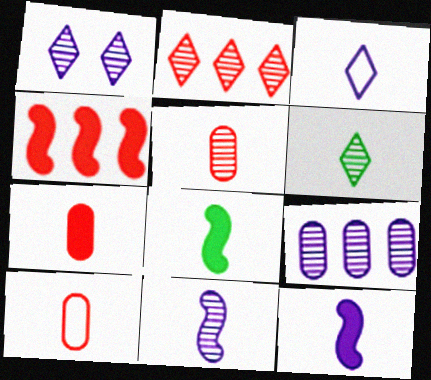[[1, 2, 6], 
[1, 9, 11], 
[3, 5, 8], 
[5, 6, 11], 
[5, 7, 10], 
[6, 10, 12]]